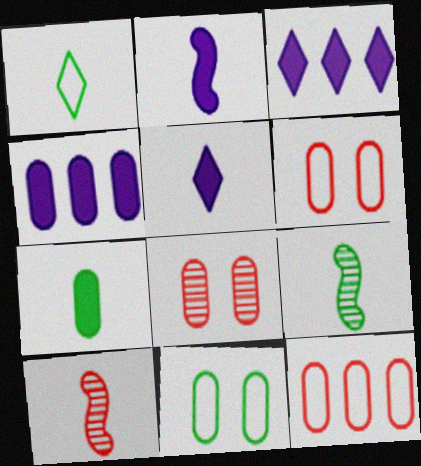[[1, 7, 9], 
[3, 6, 9], 
[3, 10, 11]]